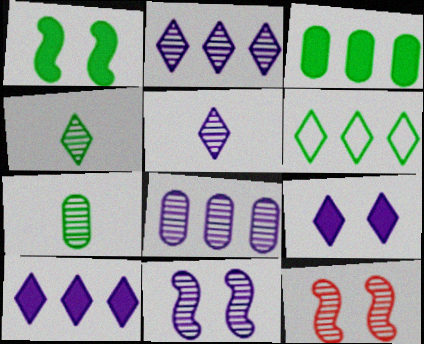[[1, 6, 7], 
[2, 7, 12], 
[4, 8, 12], 
[5, 8, 11]]